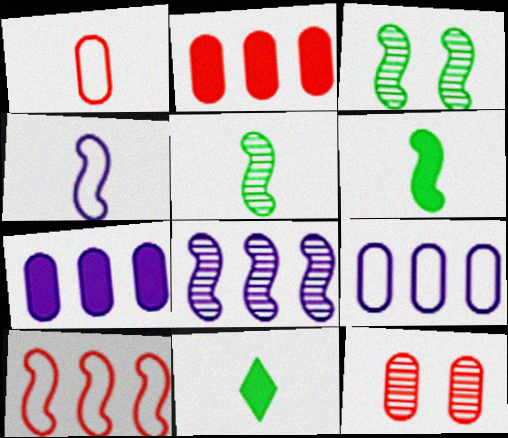[[1, 2, 12]]